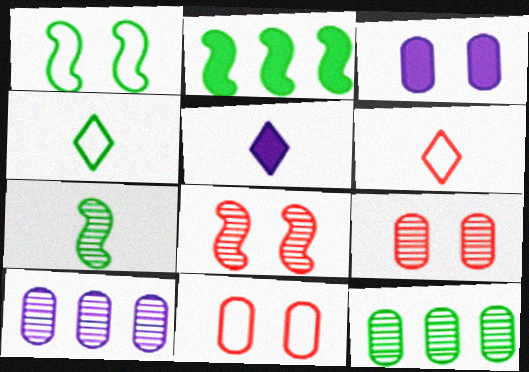[[1, 2, 7]]